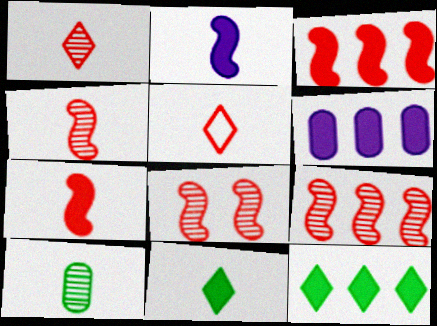[[2, 5, 10], 
[3, 6, 12], 
[4, 8, 9]]